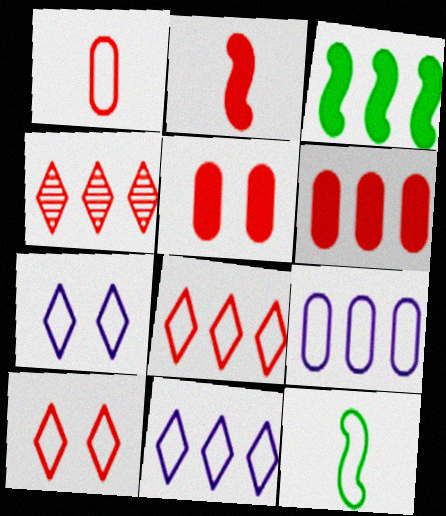[[3, 4, 9], 
[9, 10, 12]]